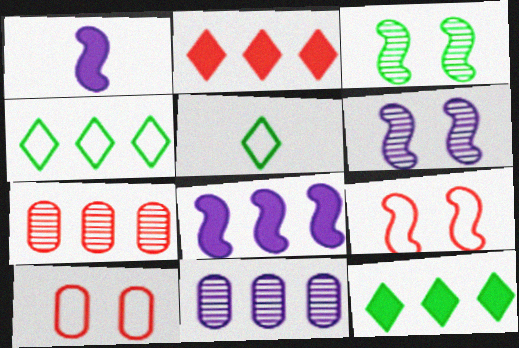[[4, 7, 8]]